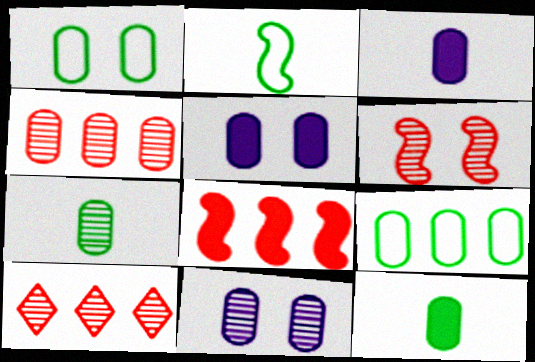[[1, 3, 4], 
[2, 5, 10], 
[4, 7, 11]]